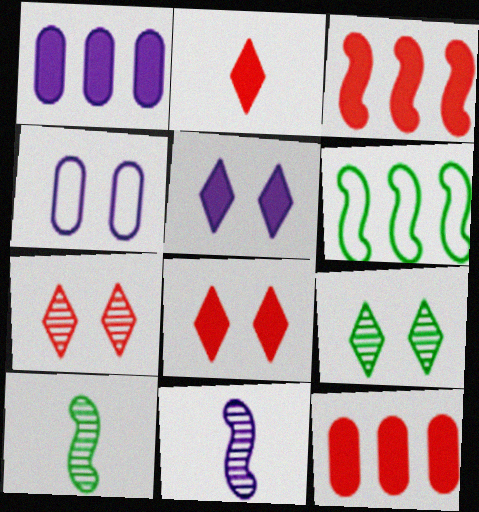[]